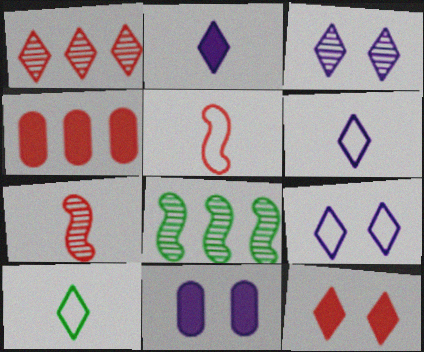[]